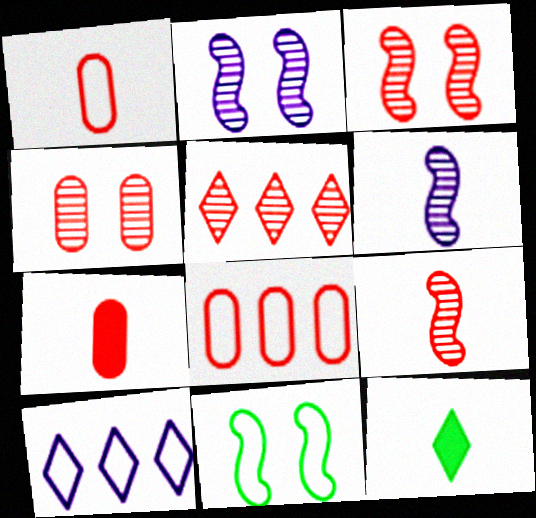[[1, 6, 12], 
[1, 10, 11], 
[2, 8, 12], 
[4, 5, 9], 
[4, 7, 8]]